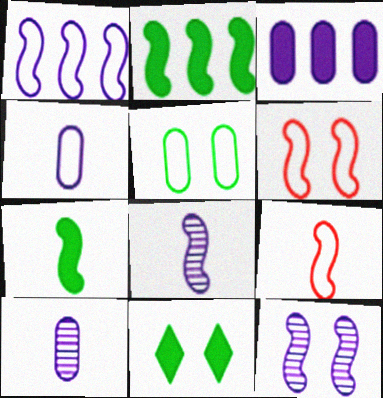[[2, 6, 8], 
[2, 9, 12], 
[7, 8, 9]]